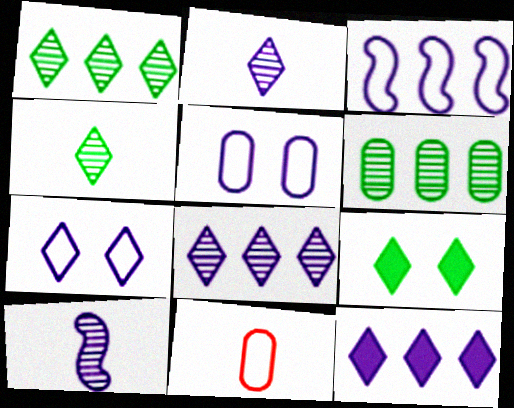[[2, 7, 12], 
[5, 10, 12]]